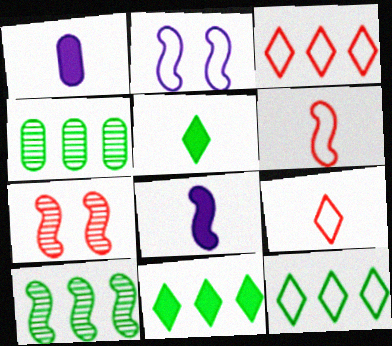[[1, 7, 12]]